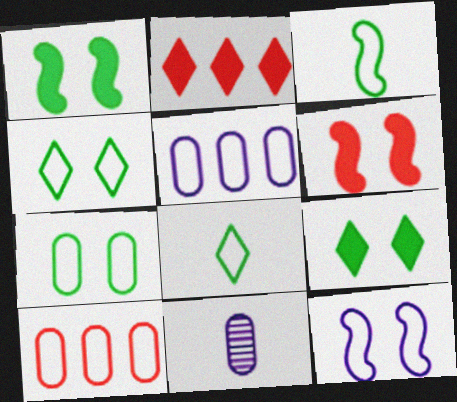[[8, 10, 12]]